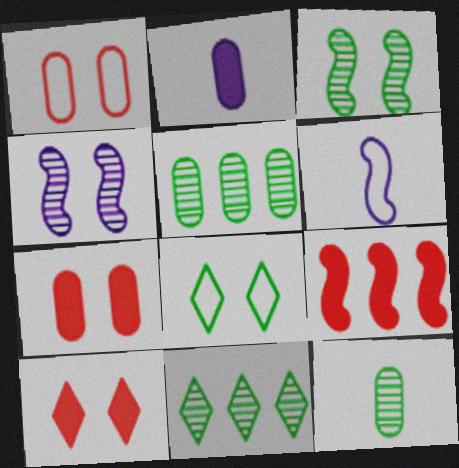[[1, 2, 5], 
[3, 6, 9], 
[3, 11, 12], 
[4, 7, 8], 
[5, 6, 10], 
[6, 7, 11]]